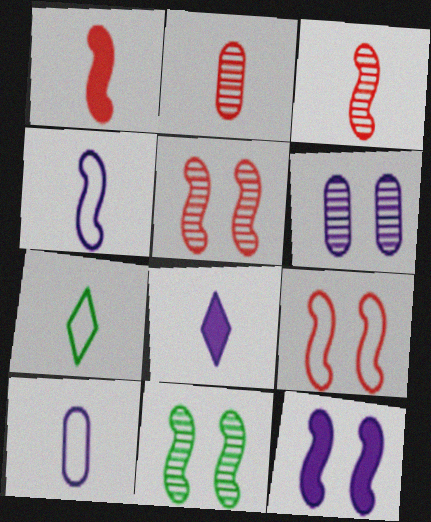[[9, 11, 12]]